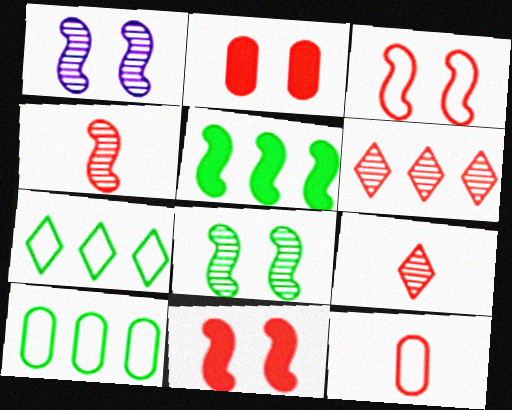[[6, 11, 12]]